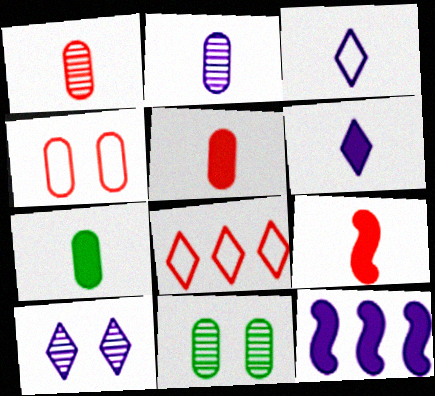[[6, 7, 9]]